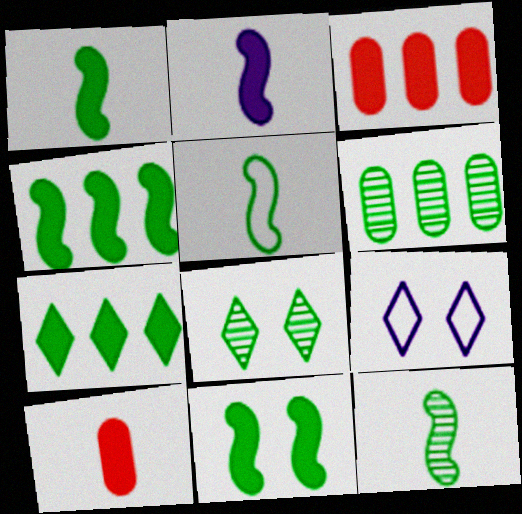[[1, 4, 11], 
[1, 5, 12], 
[3, 9, 12], 
[6, 8, 12]]